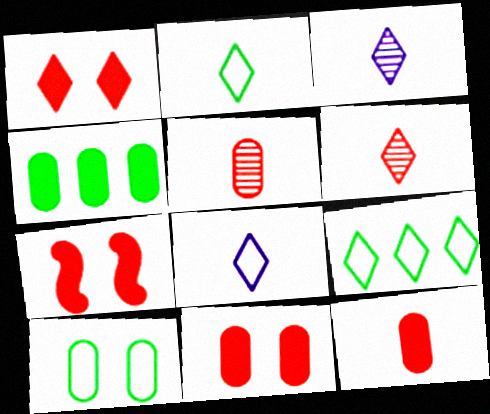[[1, 3, 9], 
[1, 7, 11]]